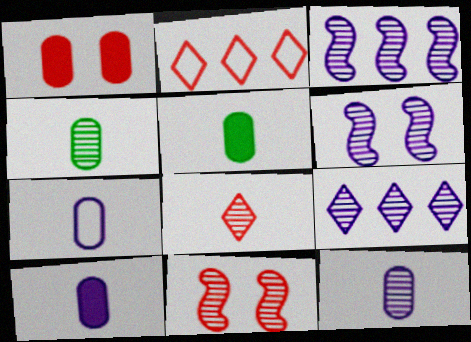[[2, 5, 6], 
[4, 9, 11], 
[6, 9, 12], 
[7, 10, 12]]